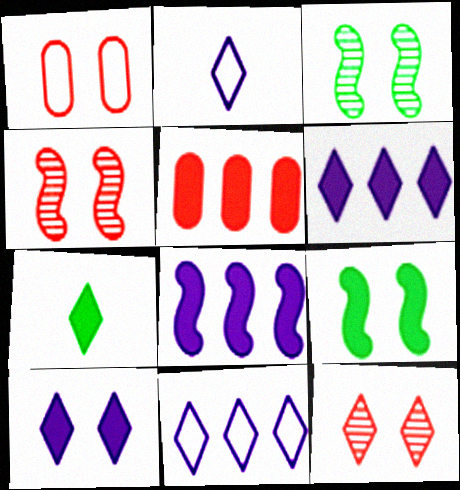[[1, 3, 10], 
[2, 3, 5], 
[7, 11, 12]]